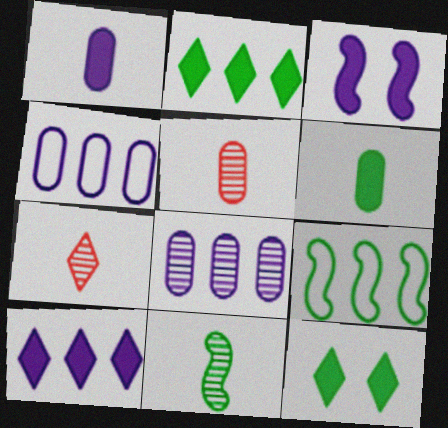[[1, 3, 10]]